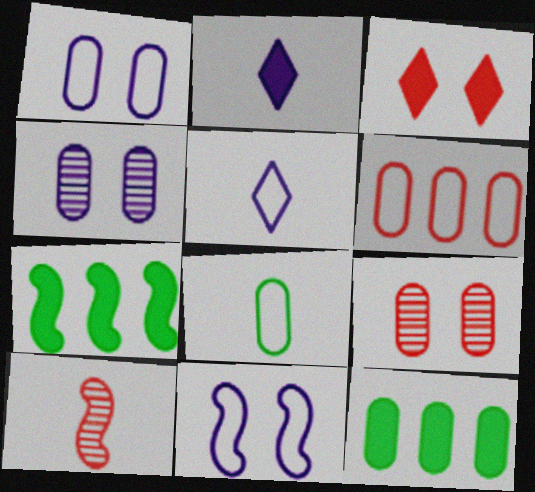[[1, 6, 8], 
[2, 8, 10], 
[3, 6, 10], 
[5, 7, 9], 
[7, 10, 11]]